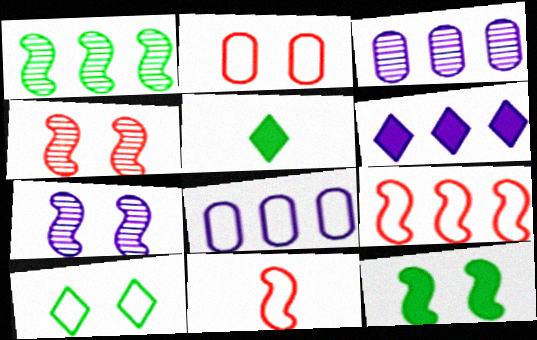[[4, 5, 8], 
[8, 10, 11]]